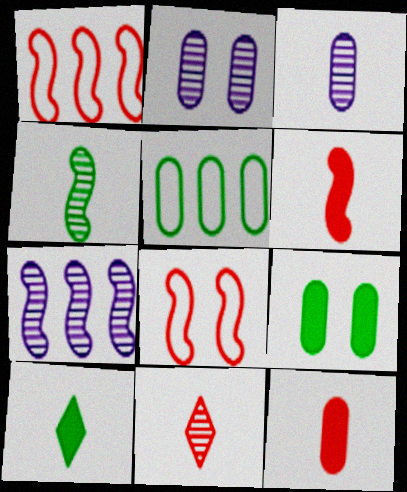[[1, 2, 10], 
[2, 5, 12], 
[3, 4, 11]]